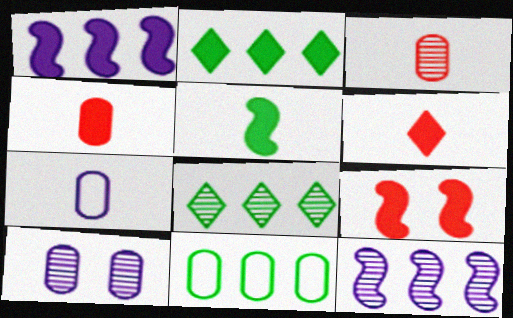[[1, 5, 9], 
[4, 10, 11], 
[7, 8, 9]]